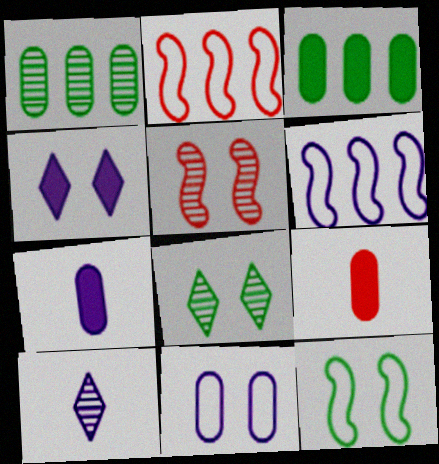[[1, 5, 10], 
[1, 9, 11], 
[2, 7, 8], 
[6, 8, 9]]